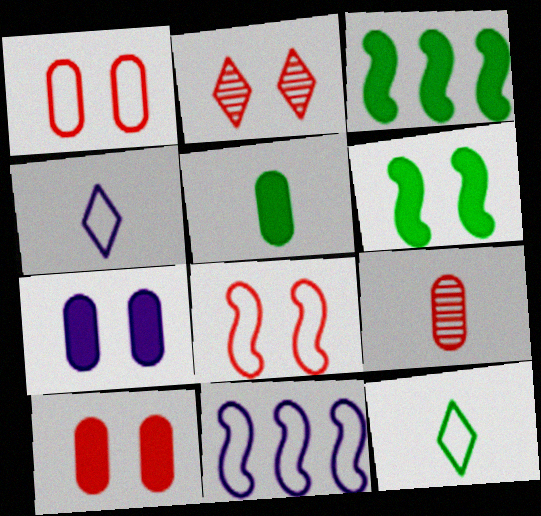[[1, 11, 12], 
[2, 5, 11], 
[2, 8, 10]]